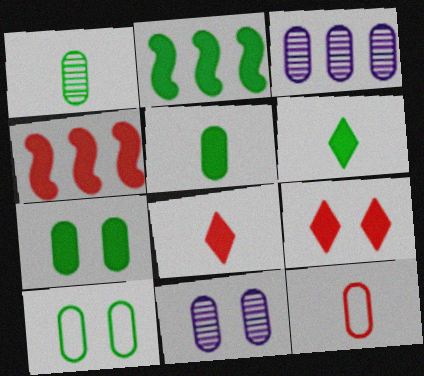[[2, 6, 7], 
[3, 7, 12]]